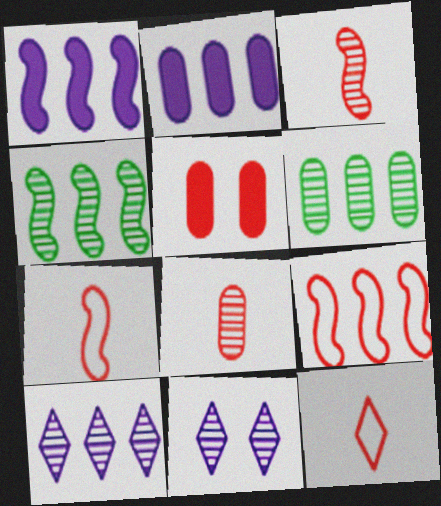[[1, 4, 9], 
[3, 6, 11], 
[4, 8, 11]]